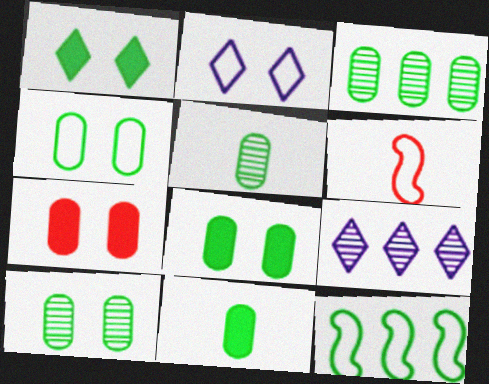[[1, 5, 12], 
[3, 4, 11], 
[3, 5, 10], 
[4, 8, 10], 
[6, 8, 9]]